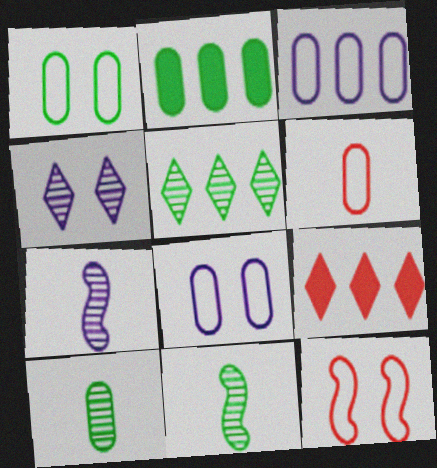[[1, 2, 10], 
[1, 3, 6], 
[1, 7, 9], 
[8, 9, 11]]